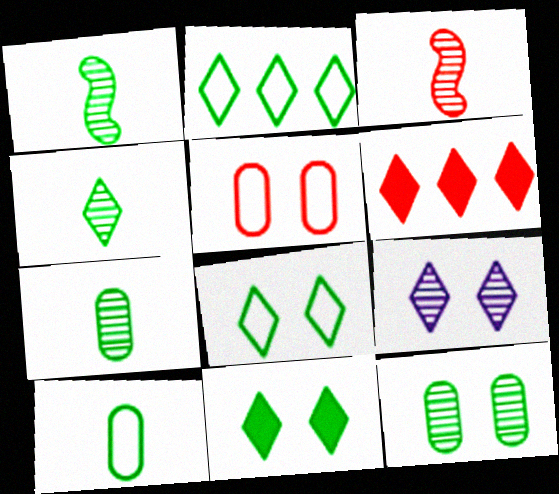[[1, 4, 7], 
[2, 4, 11], 
[3, 5, 6]]